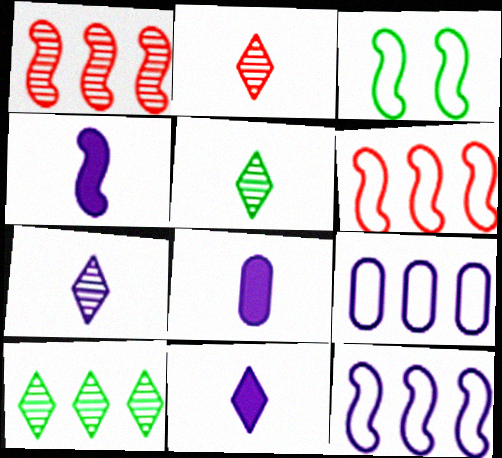[[1, 3, 4], 
[2, 5, 7], 
[4, 8, 11]]